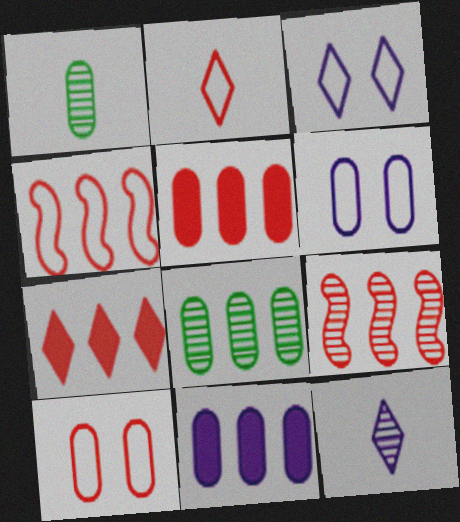[[1, 5, 6], 
[1, 10, 11], 
[2, 4, 10]]